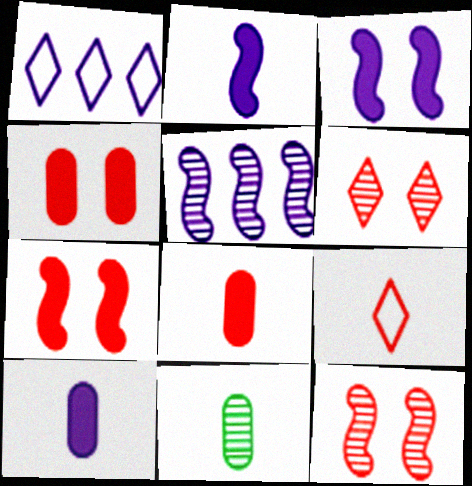[[1, 7, 11], 
[2, 9, 11], 
[5, 6, 11]]